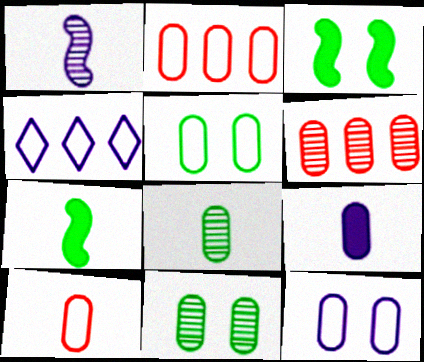[[2, 9, 11], 
[5, 6, 9], 
[8, 9, 10]]